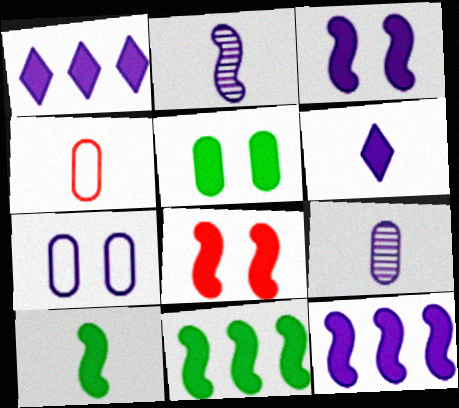[[1, 2, 7], 
[8, 10, 12]]